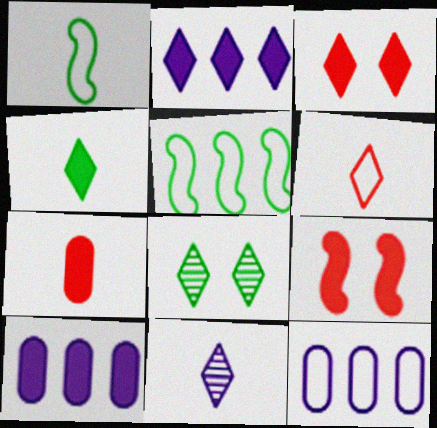[[1, 7, 11], 
[2, 3, 4], 
[2, 6, 8], 
[4, 6, 11], 
[4, 9, 10]]